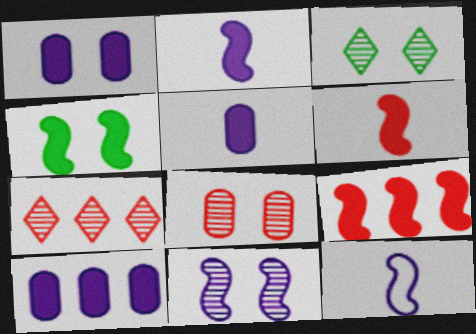[[1, 5, 10], 
[2, 4, 9], 
[3, 8, 11]]